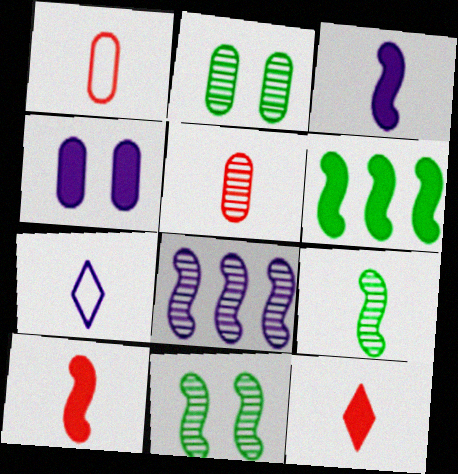[[4, 6, 12], 
[4, 7, 8]]